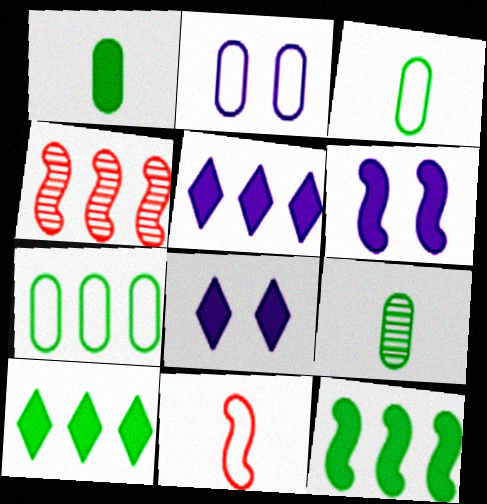[[1, 3, 9], 
[3, 4, 8], 
[4, 5, 7]]